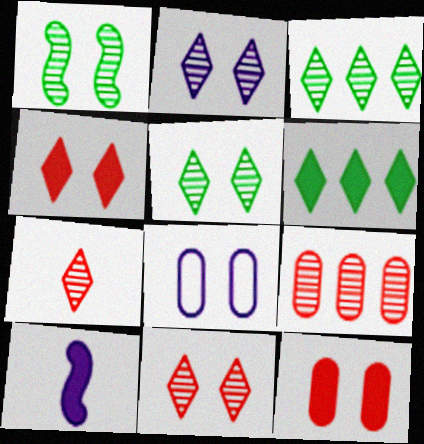[[1, 4, 8], 
[2, 3, 7], 
[2, 5, 11], 
[6, 10, 12]]